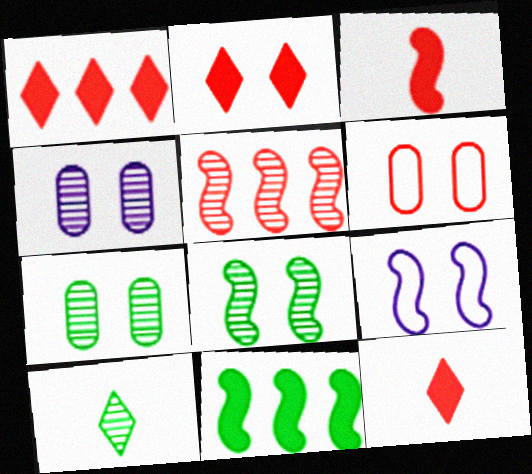[[1, 2, 12], 
[2, 7, 9], 
[4, 5, 10], 
[5, 6, 12]]